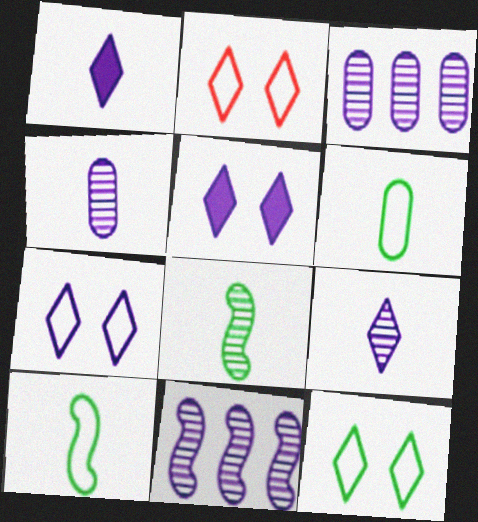[[2, 7, 12]]